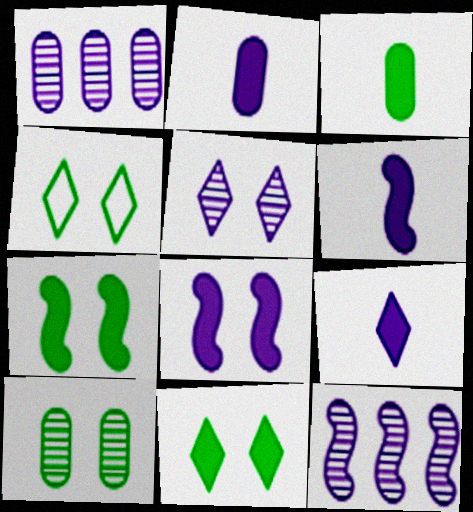[[2, 6, 9], 
[4, 7, 10]]